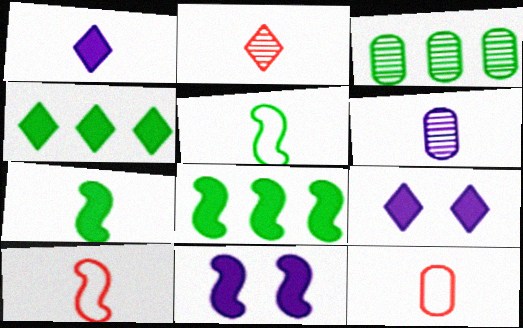[[3, 9, 10]]